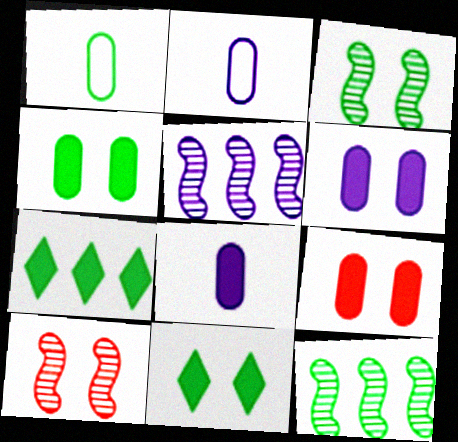[[1, 3, 7], 
[1, 11, 12], 
[2, 7, 10], 
[4, 6, 9]]